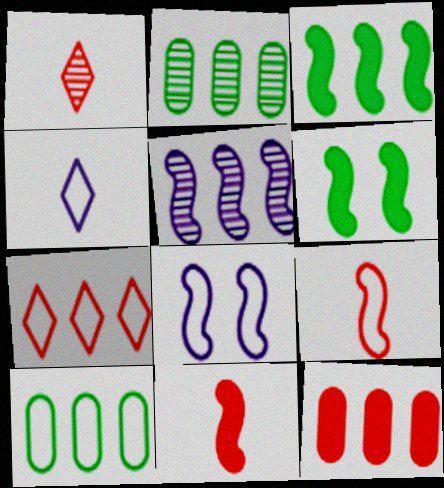[[5, 6, 9]]